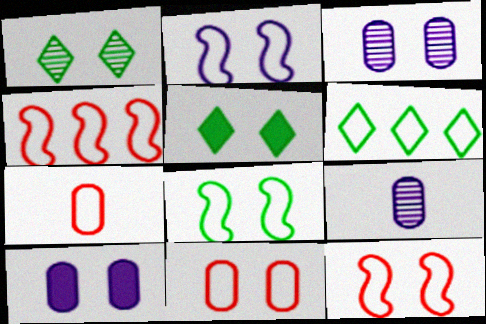[[1, 10, 12], 
[2, 6, 7], 
[2, 8, 12], 
[3, 5, 12], 
[4, 5, 9]]